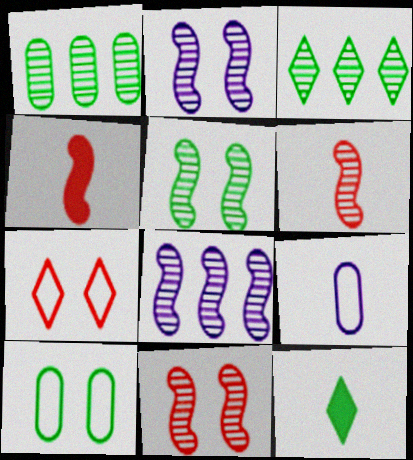[[2, 5, 11], 
[5, 6, 8], 
[6, 9, 12]]